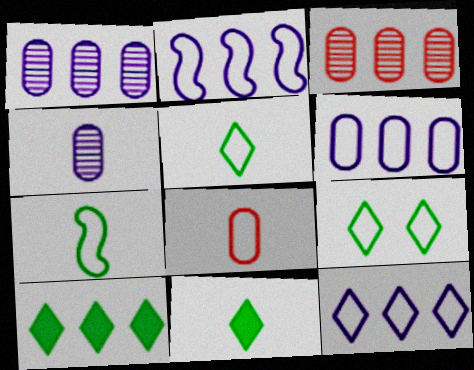[[2, 3, 10], 
[2, 6, 12], 
[2, 8, 9]]